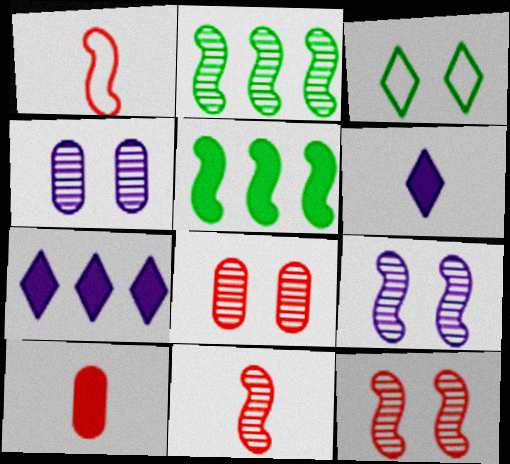[[1, 5, 9], 
[2, 9, 11]]